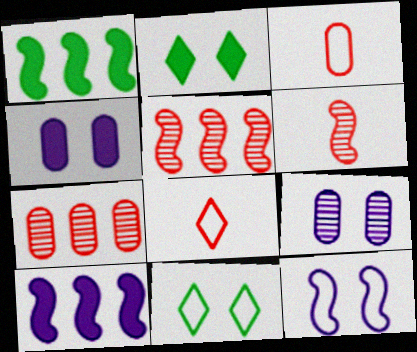[[1, 6, 12], 
[1, 8, 9]]